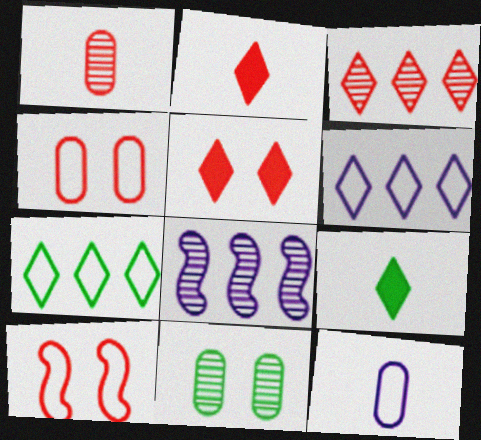[[4, 8, 9], 
[7, 10, 12]]